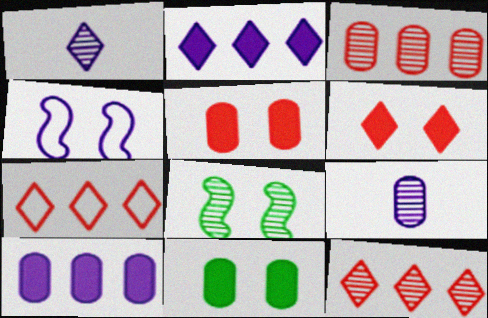[[1, 3, 8], 
[1, 4, 10], 
[2, 4, 9], 
[8, 9, 12]]